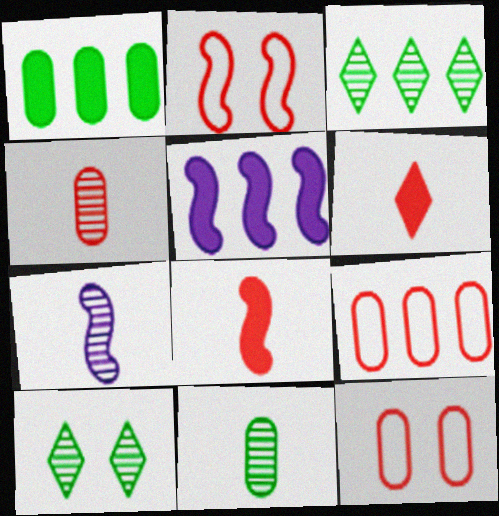[[3, 5, 9]]